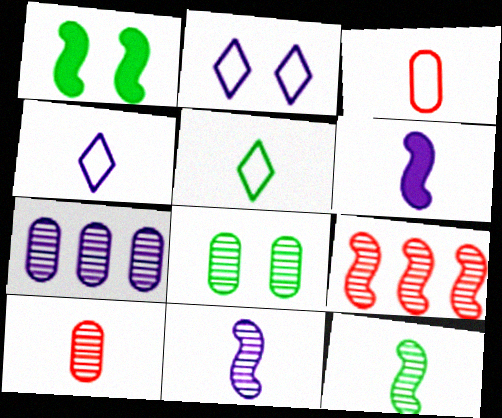[[2, 6, 7], 
[5, 6, 10], 
[7, 8, 10]]